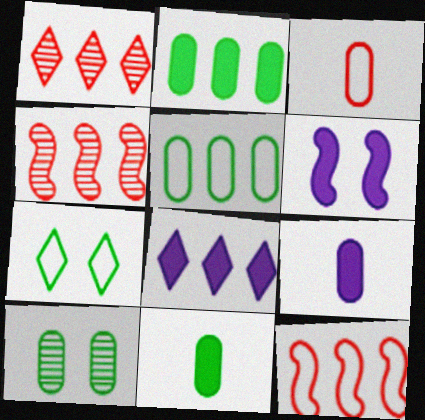[[4, 5, 8], 
[4, 7, 9], 
[5, 10, 11], 
[6, 8, 9]]